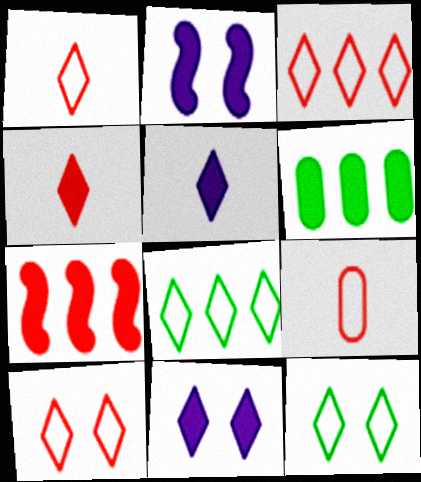[[1, 3, 10], 
[2, 4, 6]]